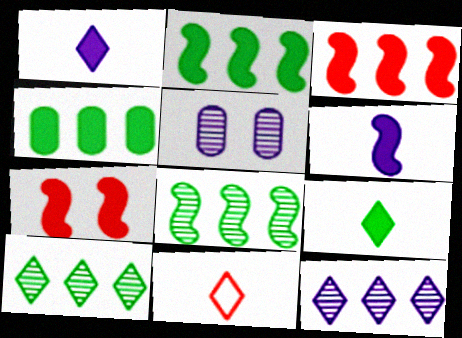[[1, 4, 7], 
[2, 5, 11], 
[2, 6, 7]]